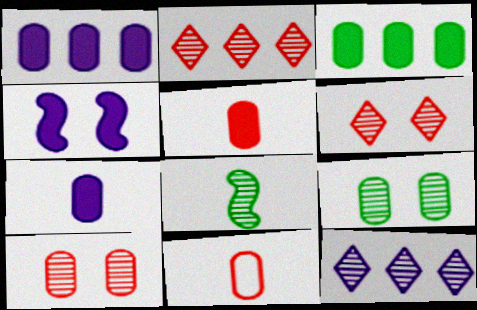[[1, 9, 11], 
[8, 10, 12]]